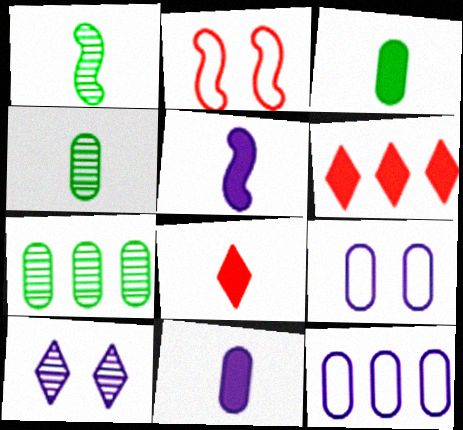[[1, 6, 9], 
[3, 5, 8], 
[5, 10, 12]]